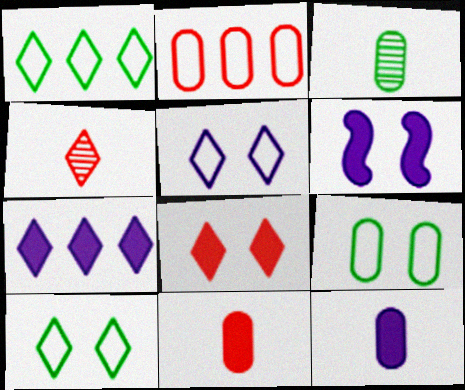[[4, 7, 10], 
[6, 7, 12]]